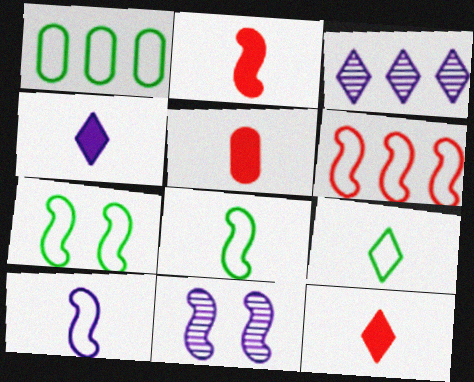[[1, 7, 9], 
[1, 11, 12], 
[2, 5, 12], 
[3, 5, 7], 
[6, 7, 10]]